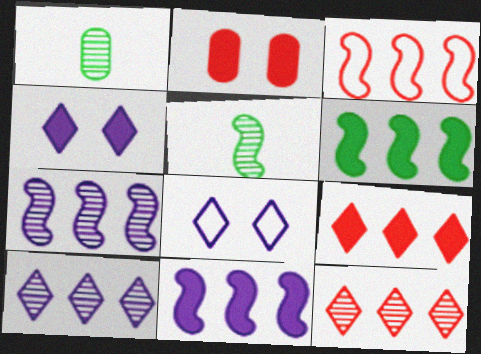[[1, 3, 4], 
[3, 6, 7]]